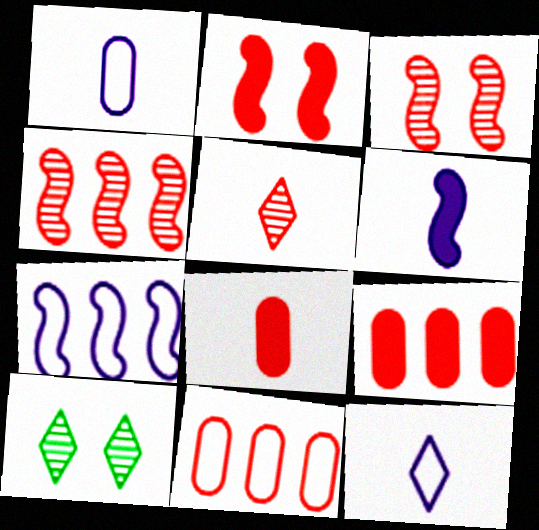[[2, 5, 11], 
[6, 10, 11], 
[7, 8, 10]]